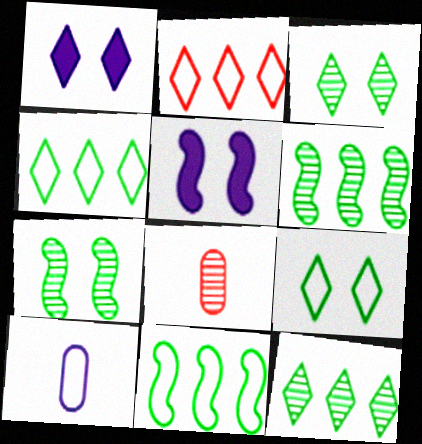[[1, 8, 11], 
[4, 5, 8]]